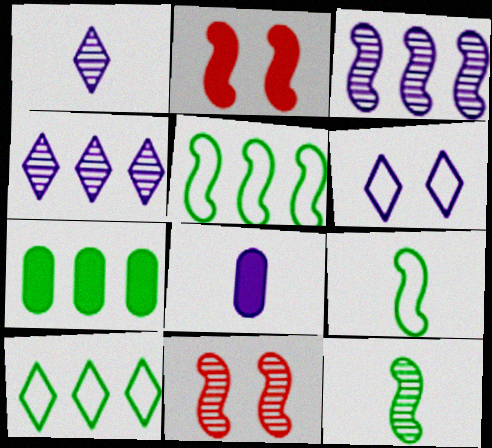[[2, 3, 9], 
[3, 6, 8], 
[3, 11, 12], 
[8, 10, 11]]